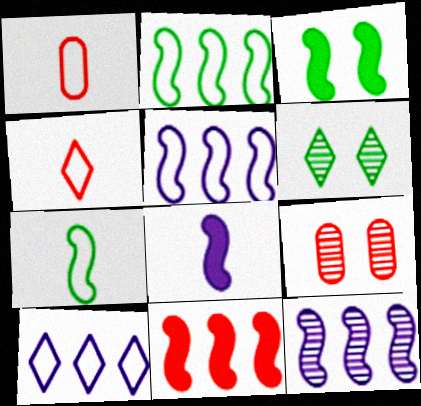[[2, 11, 12], 
[3, 8, 11], 
[4, 9, 11]]